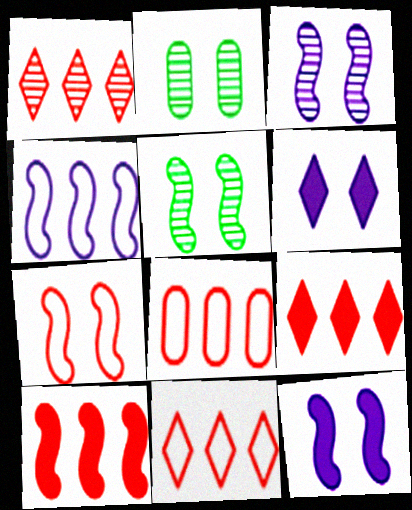[[1, 8, 10], 
[1, 9, 11], 
[2, 6, 7], 
[5, 7, 12]]